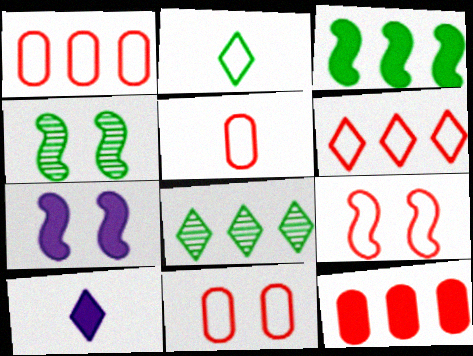[[1, 4, 10], 
[1, 5, 11], 
[4, 7, 9], 
[5, 6, 9], 
[5, 7, 8]]